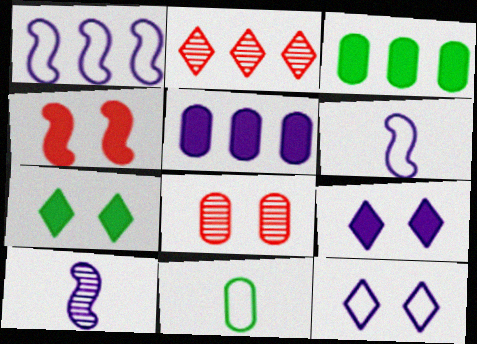[[1, 2, 3], 
[5, 8, 11], 
[5, 10, 12]]